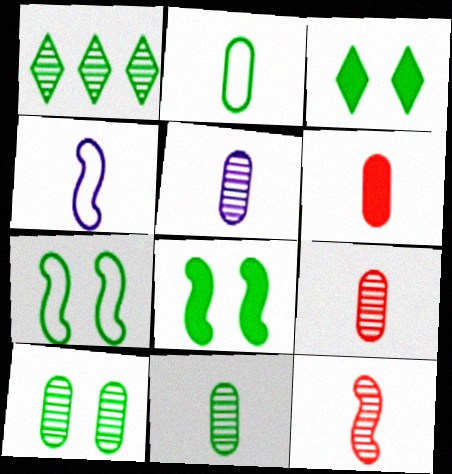[[1, 2, 8], 
[2, 5, 6], 
[3, 7, 10], 
[5, 9, 11]]